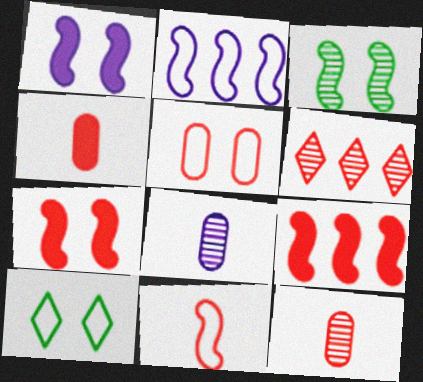[[3, 6, 8], 
[8, 9, 10]]